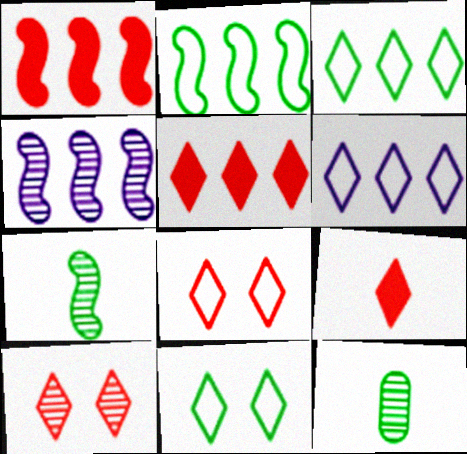[[1, 2, 4], 
[4, 10, 12]]